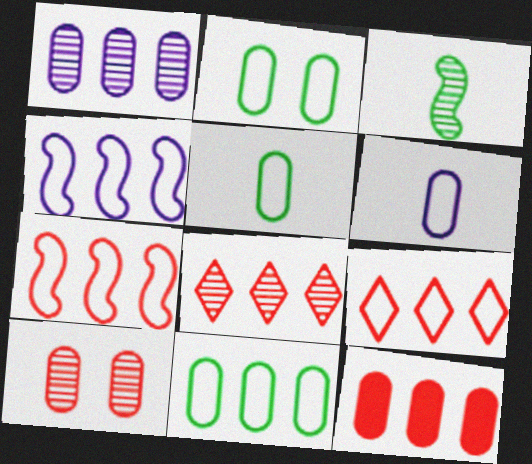[[1, 11, 12], 
[2, 5, 11], 
[4, 9, 11], 
[7, 8, 12]]